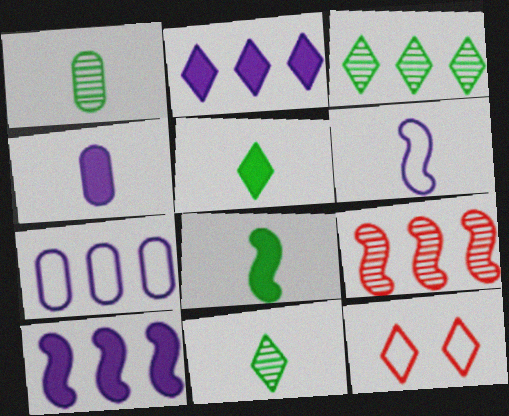[[1, 10, 12], 
[2, 11, 12]]